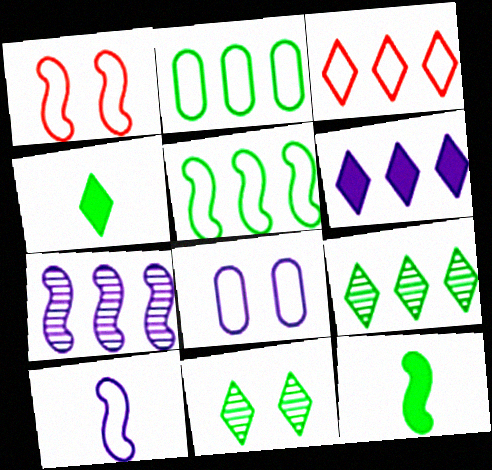[[1, 5, 10], 
[1, 7, 12], 
[2, 11, 12], 
[3, 6, 9]]